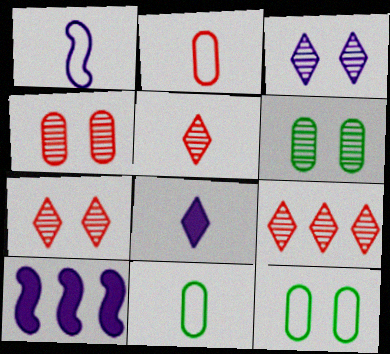[[5, 7, 9], 
[5, 10, 12], 
[7, 10, 11]]